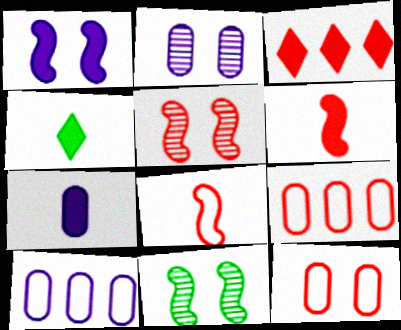[[2, 7, 10], 
[4, 5, 10], 
[4, 6, 7]]